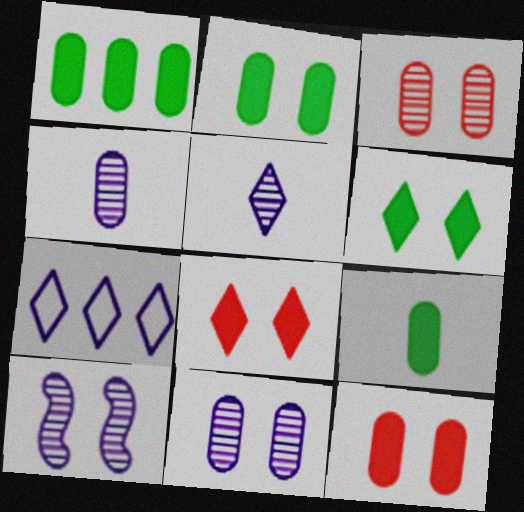[[1, 2, 9]]